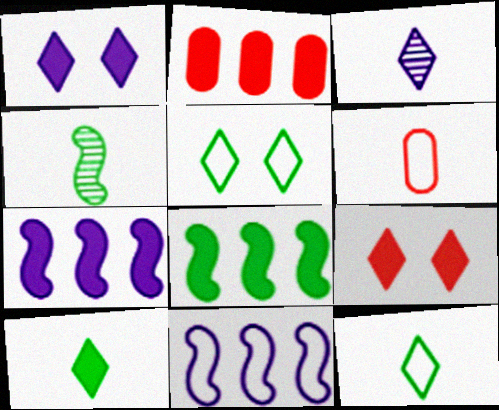[[5, 6, 11]]